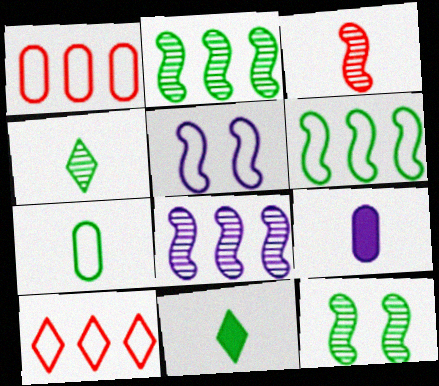[[3, 8, 12], 
[5, 7, 10], 
[9, 10, 12]]